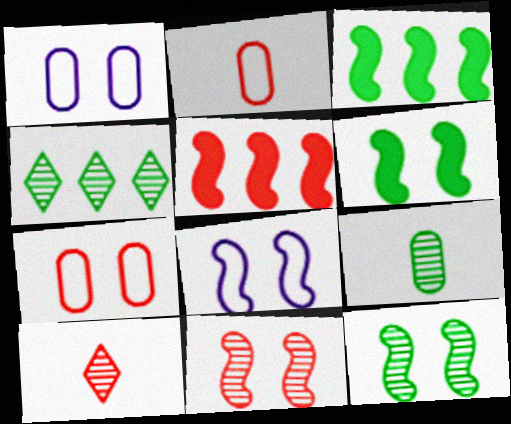[[1, 3, 10], 
[4, 9, 12], 
[5, 7, 10], 
[6, 8, 11]]